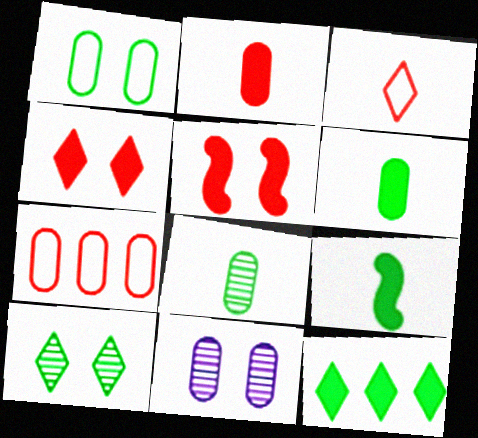[[6, 7, 11]]